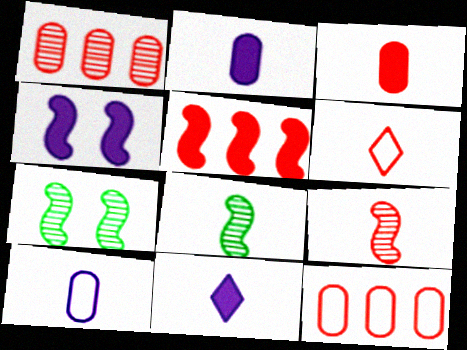[[2, 6, 8], 
[3, 6, 9], 
[7, 11, 12]]